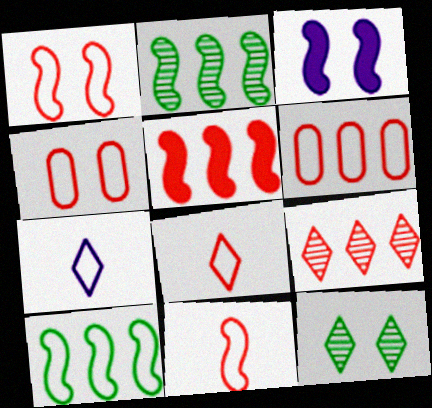[[1, 6, 8], 
[2, 3, 11], 
[3, 4, 12], 
[4, 7, 10], 
[5, 6, 9]]